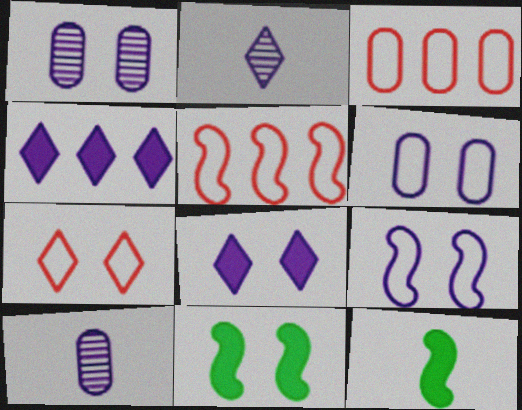[[1, 7, 11], 
[1, 8, 9], 
[2, 3, 11], 
[4, 9, 10]]